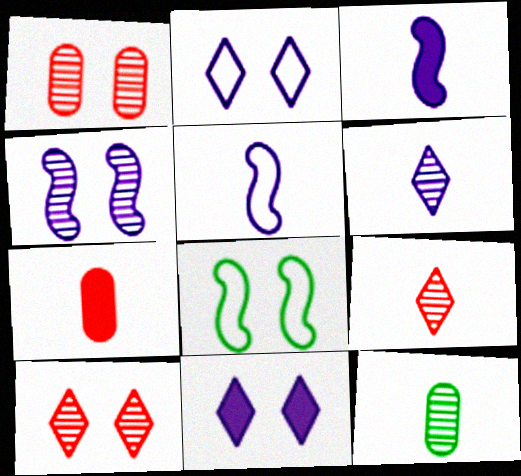[[1, 8, 11]]